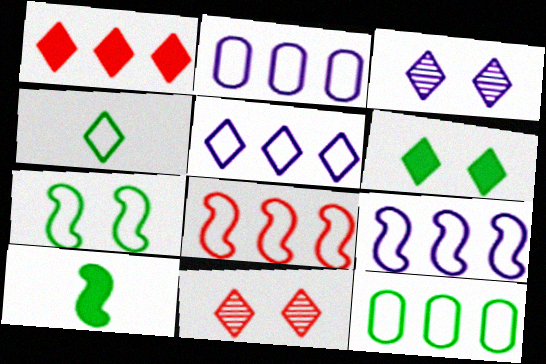[[1, 3, 4], 
[2, 5, 9], 
[2, 10, 11], 
[4, 7, 12], 
[5, 8, 12]]